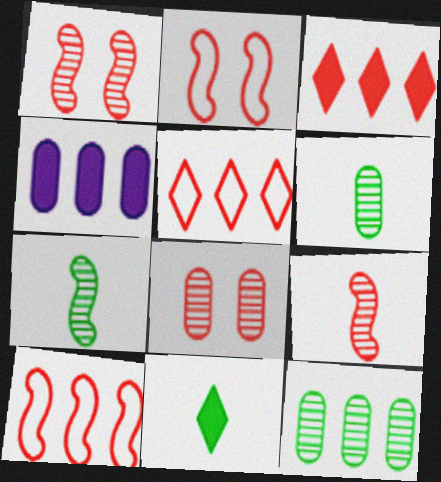[]